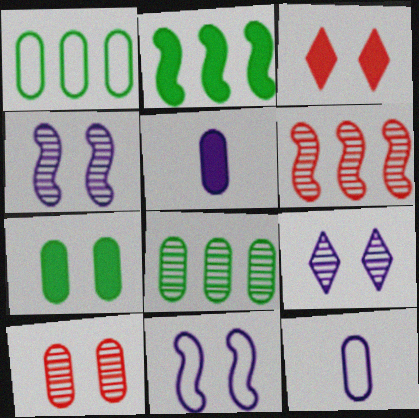[[1, 5, 10], 
[2, 3, 5]]